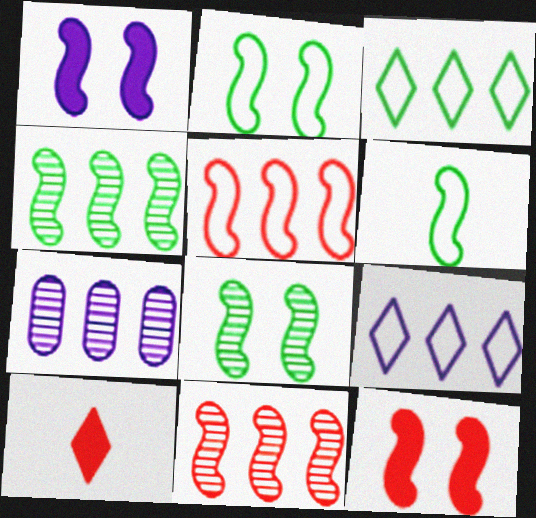[[1, 6, 11], 
[2, 7, 10]]